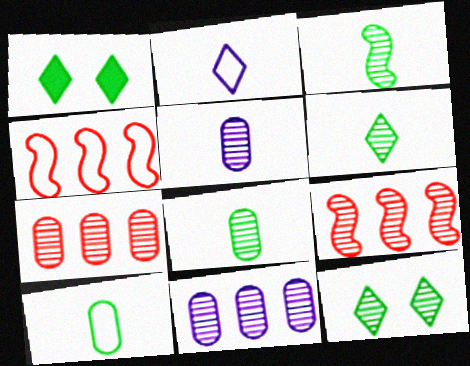[[1, 4, 5], 
[3, 6, 8], 
[5, 9, 12]]